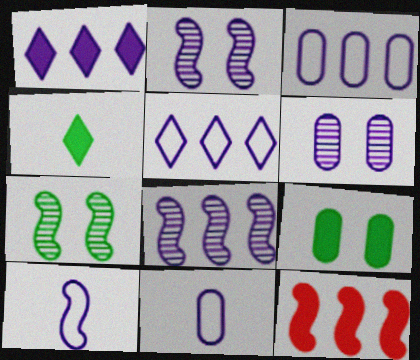[[1, 2, 11], 
[1, 3, 8], 
[1, 6, 10], 
[7, 10, 12]]